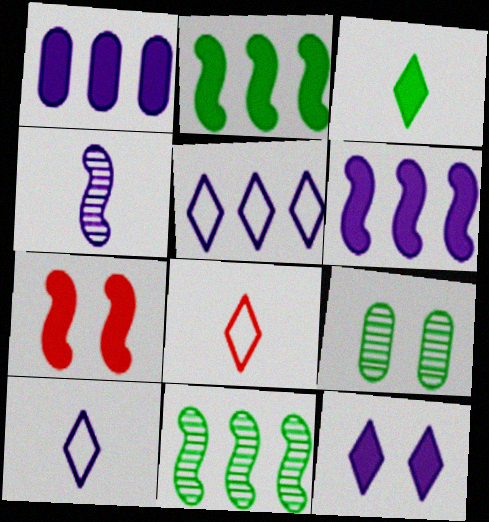[[1, 3, 7], 
[6, 8, 9]]